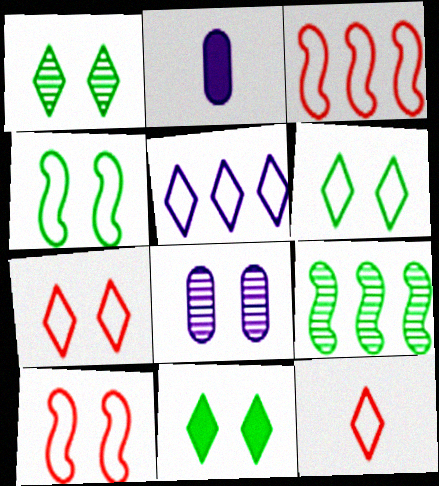[[1, 2, 3], 
[1, 6, 11], 
[2, 7, 9], 
[5, 6, 12], 
[8, 10, 11]]